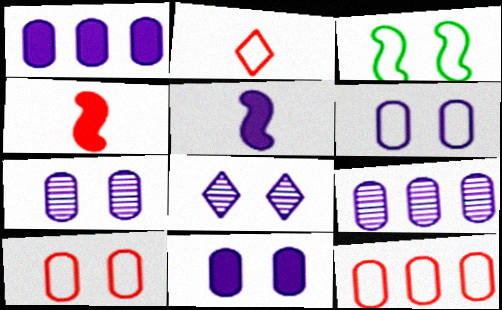[[6, 7, 11]]